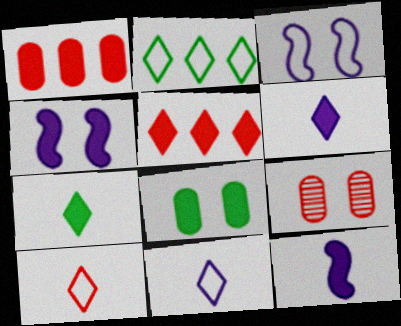[[1, 4, 7], 
[2, 9, 12], 
[5, 8, 12]]